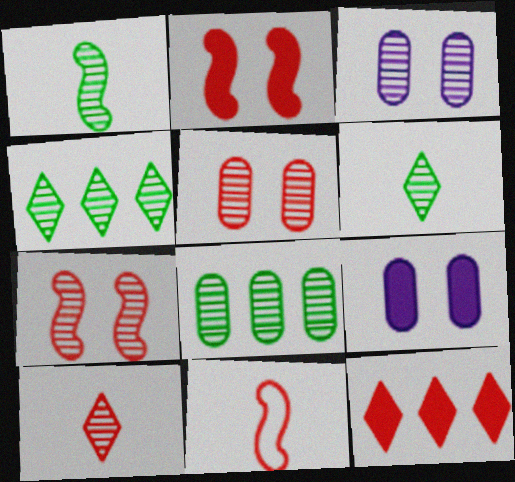[[4, 9, 11], 
[5, 11, 12]]